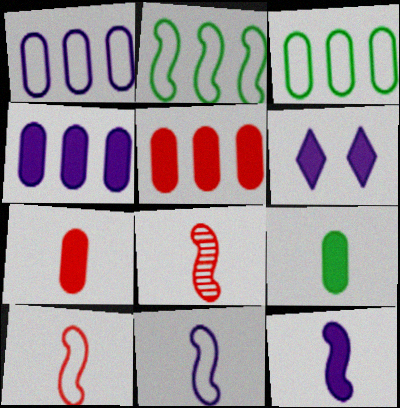[[3, 6, 8], 
[4, 6, 12]]